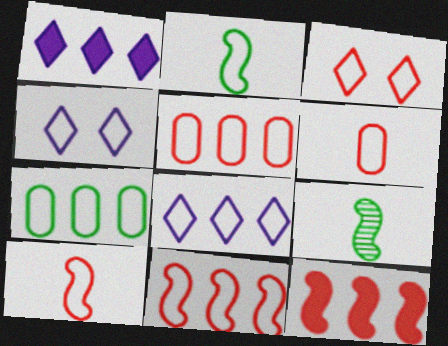[[2, 4, 5], 
[3, 5, 10], 
[3, 6, 11], 
[4, 7, 10], 
[7, 8, 11]]